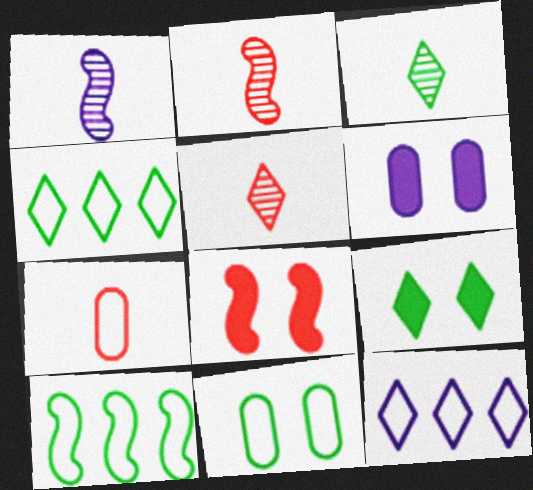[[1, 6, 12], 
[1, 8, 10], 
[2, 4, 6], 
[3, 4, 9], 
[5, 6, 10], 
[5, 9, 12], 
[6, 8, 9]]